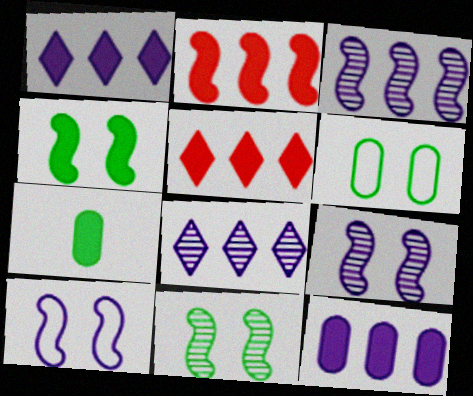[]